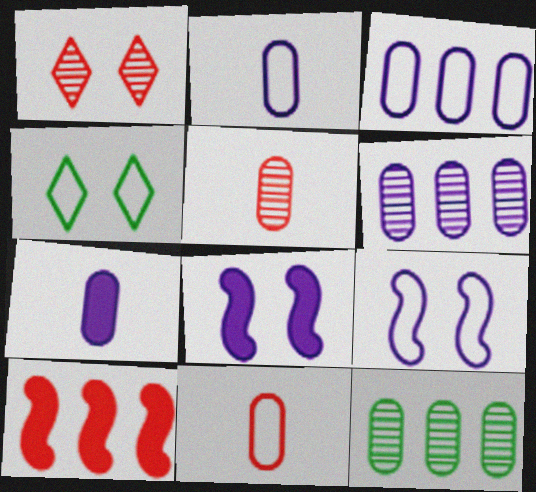[[1, 10, 11]]